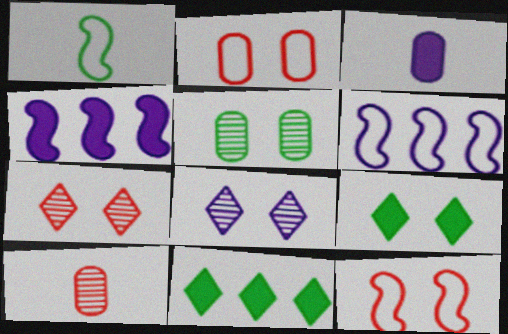[[1, 5, 11], 
[1, 6, 12], 
[3, 6, 8], 
[6, 9, 10]]